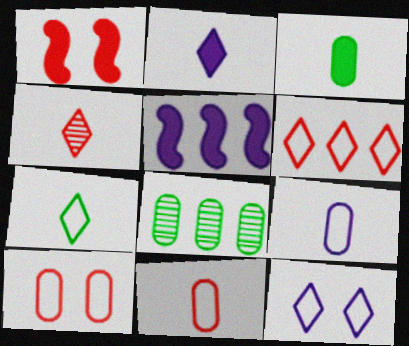[[2, 4, 7], 
[5, 6, 8], 
[6, 7, 12]]